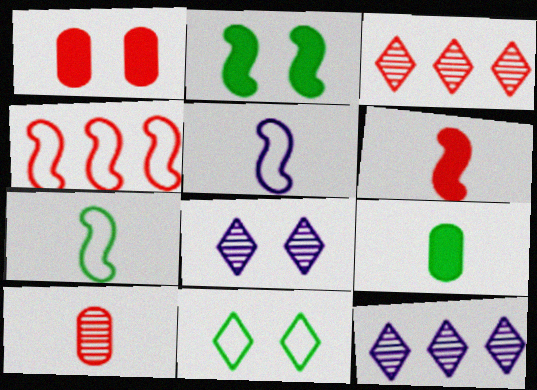[[1, 7, 12], 
[4, 8, 9]]